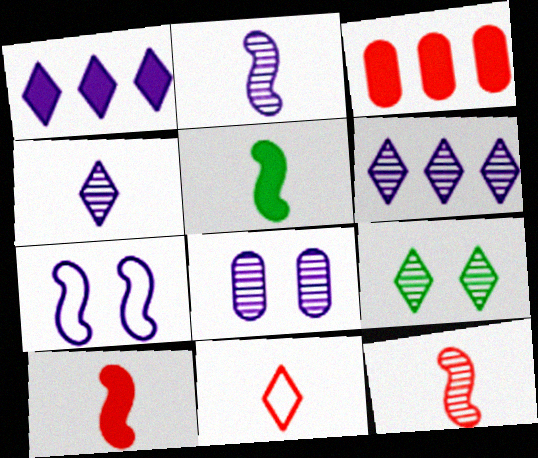[[1, 9, 11], 
[2, 6, 8]]